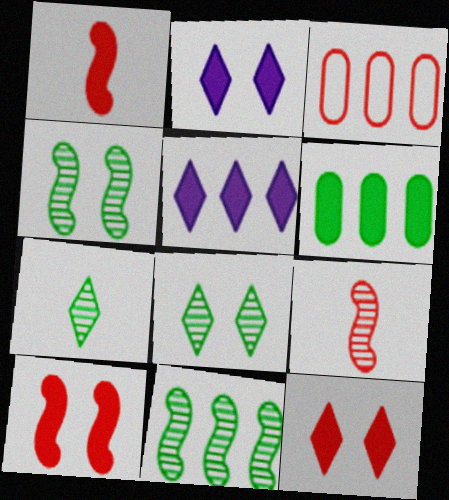[[1, 2, 6], 
[3, 5, 11], 
[3, 9, 12]]